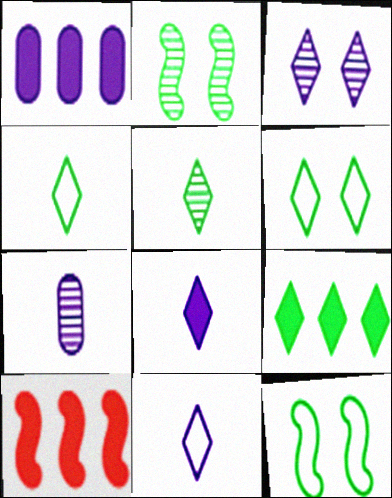[[1, 9, 10], 
[5, 6, 9], 
[6, 7, 10]]